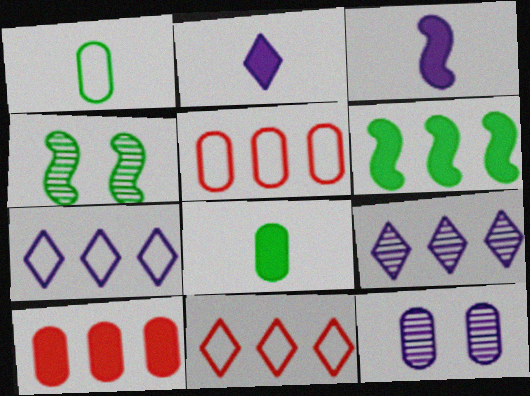[[1, 10, 12], 
[2, 4, 5], 
[3, 7, 12], 
[5, 6, 9], 
[5, 8, 12]]